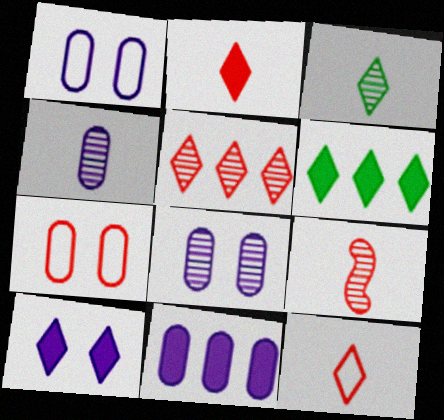[[1, 4, 11], 
[1, 6, 9], 
[2, 6, 10], 
[3, 4, 9]]